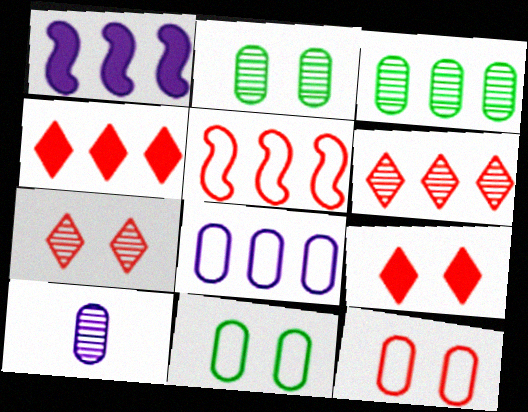[]